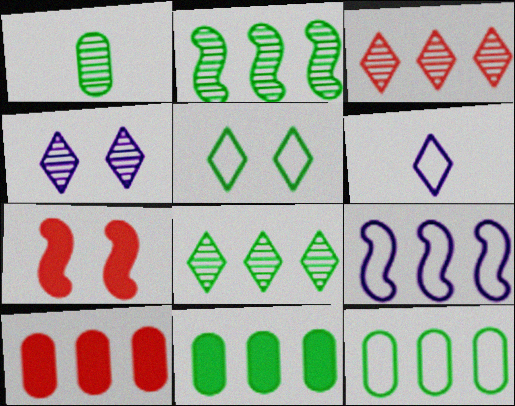[[3, 9, 11], 
[8, 9, 10]]